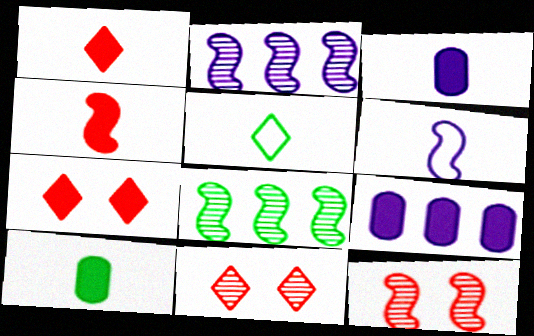[[5, 9, 12]]